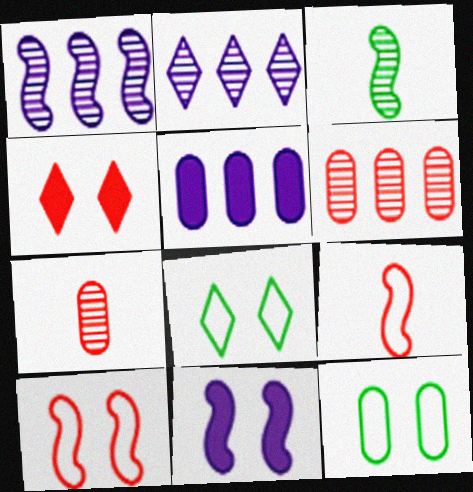[[4, 6, 9], 
[5, 7, 12]]